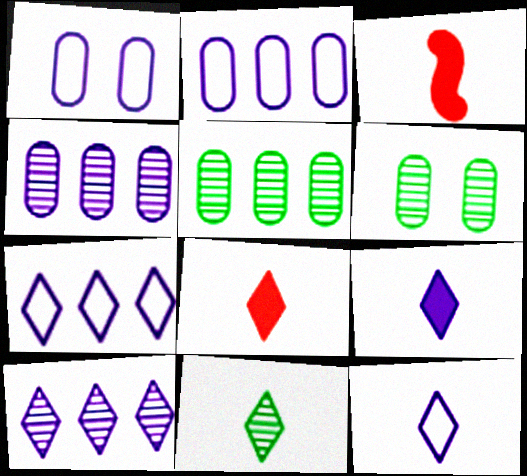[[3, 6, 7], 
[8, 11, 12]]